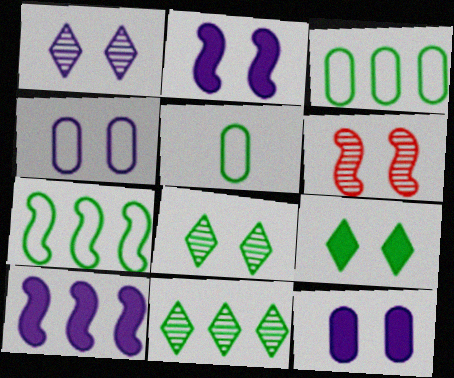[[1, 2, 4], 
[4, 6, 9]]